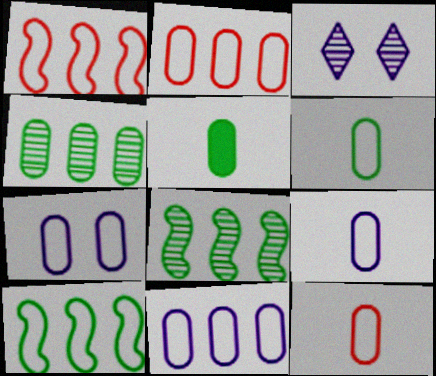[[1, 3, 5], 
[2, 6, 7], 
[6, 9, 12], 
[7, 9, 11]]